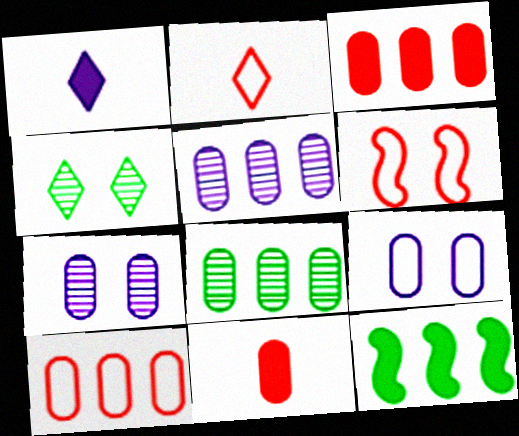[[1, 6, 8], 
[2, 6, 10], 
[2, 7, 12], 
[8, 9, 11]]